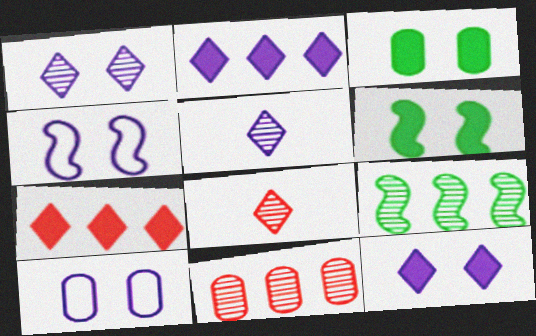[]